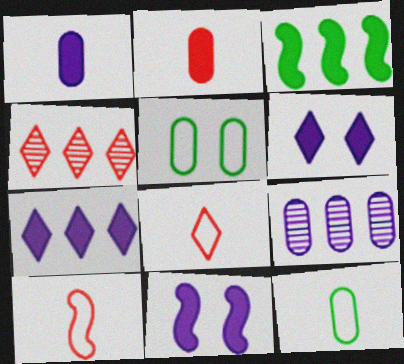[[1, 7, 11], 
[2, 3, 6], 
[2, 5, 9], 
[4, 11, 12]]